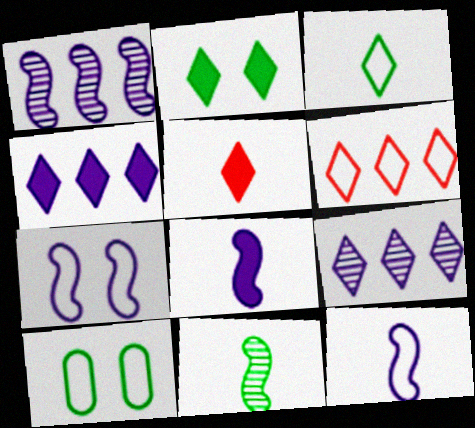[[1, 5, 10], 
[1, 7, 8], 
[2, 4, 5], 
[6, 10, 12]]